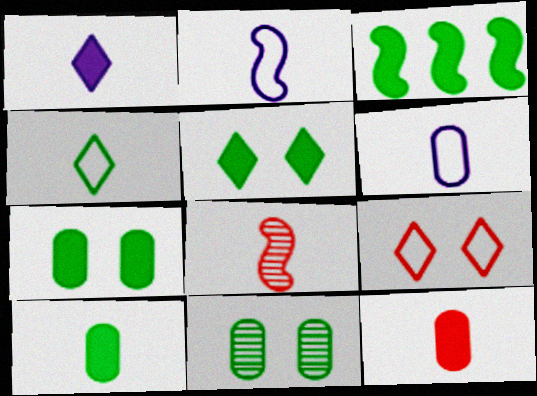[[3, 4, 11], 
[3, 5, 10]]